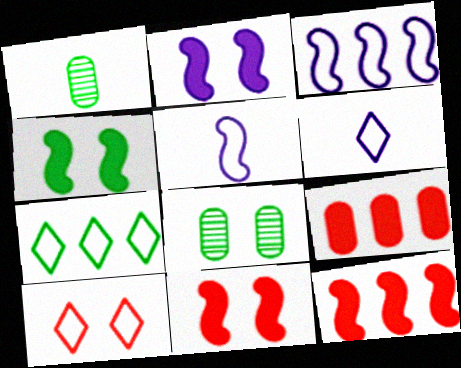[[1, 4, 7], 
[2, 4, 11], 
[2, 8, 10], 
[6, 7, 10], 
[6, 8, 12]]